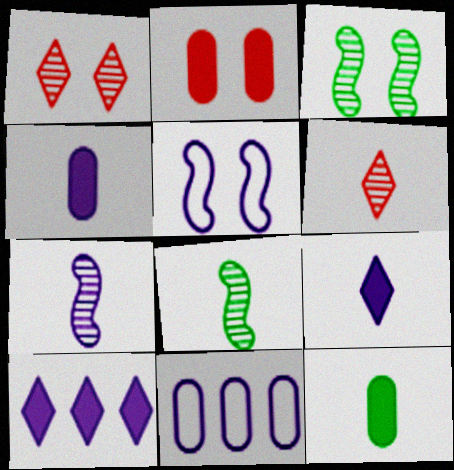[]